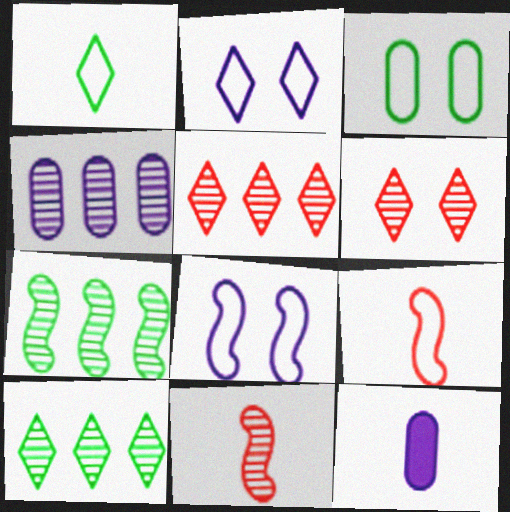[[1, 11, 12], 
[4, 5, 7]]